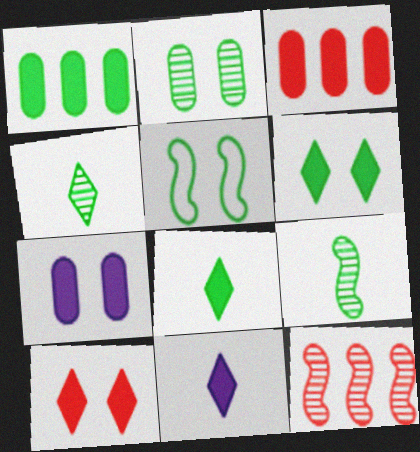[[1, 4, 5], 
[2, 5, 6]]